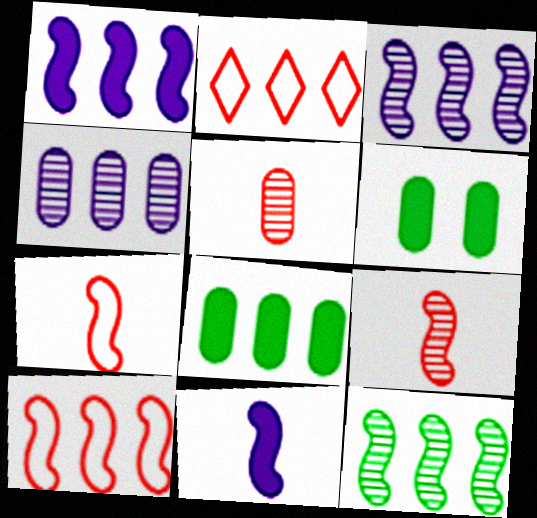[[1, 10, 12], 
[2, 3, 8]]